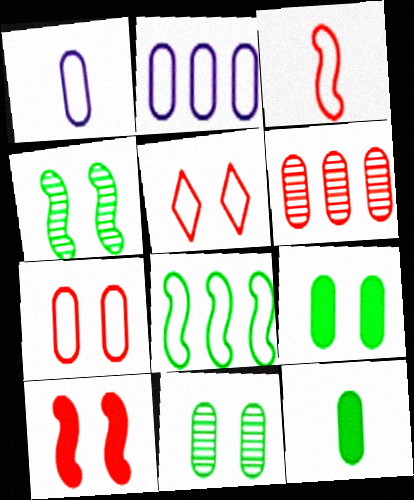[[1, 5, 8], 
[1, 6, 9]]